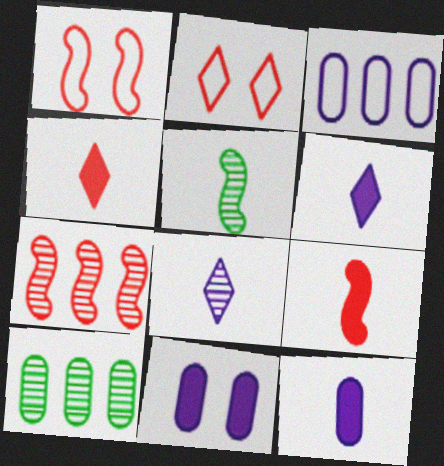[[1, 6, 10], 
[1, 7, 9]]